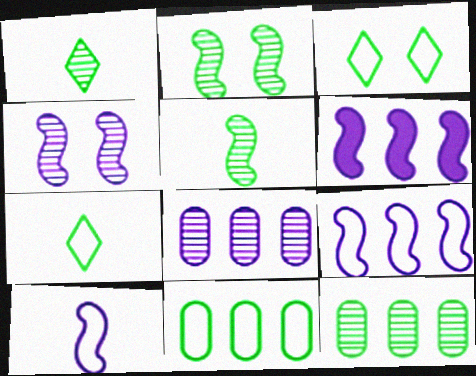[[1, 2, 12], 
[4, 6, 10]]